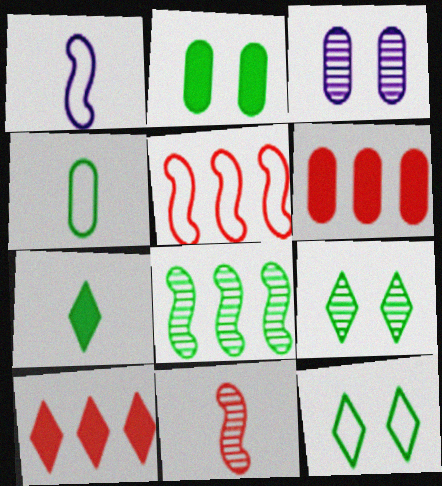[[1, 6, 9], 
[3, 4, 6], 
[3, 5, 7]]